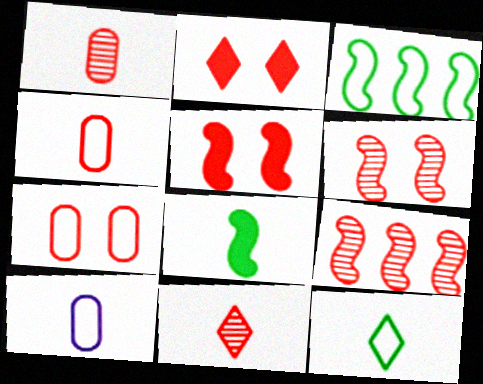[[2, 4, 9], 
[2, 6, 7], 
[8, 10, 11]]